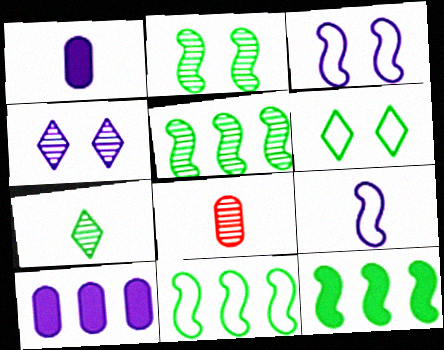[[4, 5, 8], 
[4, 9, 10], 
[5, 11, 12]]